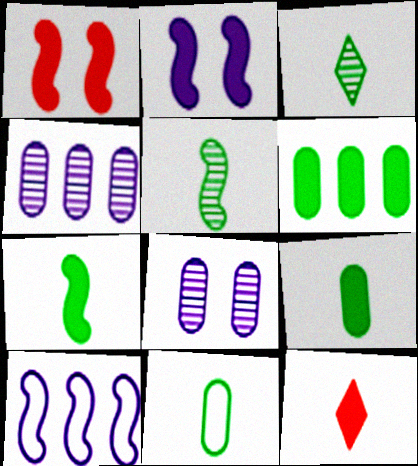[[1, 5, 10], 
[2, 6, 12], 
[3, 7, 11]]